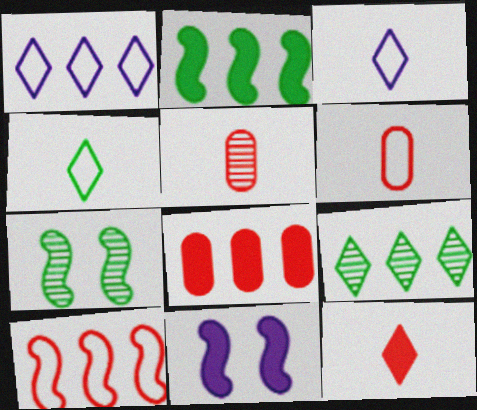[[3, 7, 8], 
[6, 9, 11]]